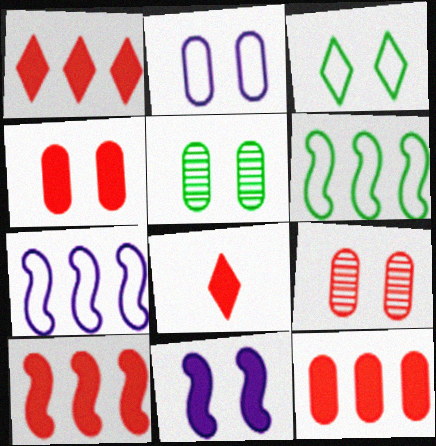[[1, 10, 12], 
[2, 4, 5], 
[3, 9, 11], 
[4, 8, 10], 
[5, 7, 8]]